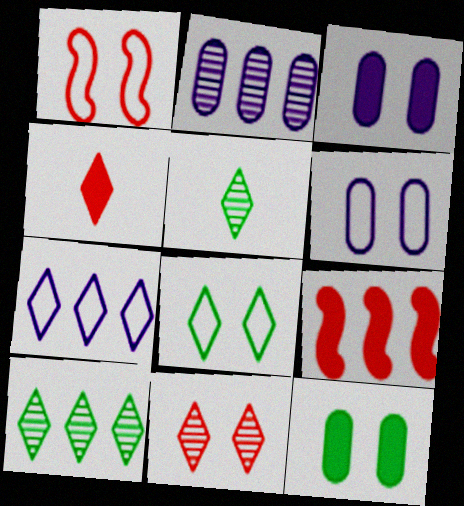[[1, 6, 8], 
[5, 6, 9]]